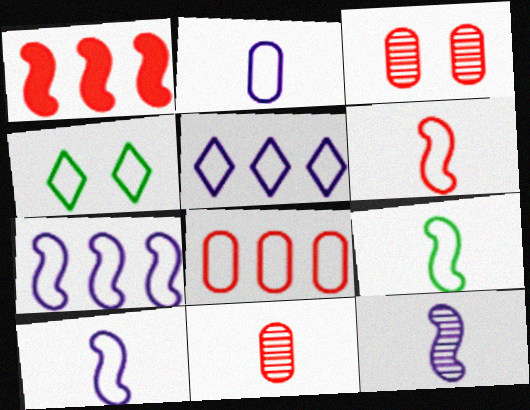[[4, 8, 10], 
[6, 9, 10]]